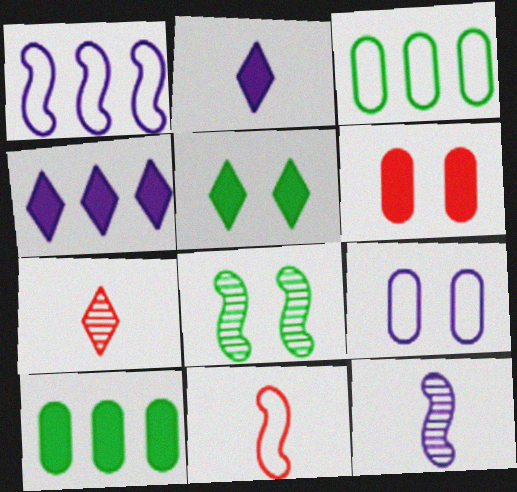[[4, 9, 12]]